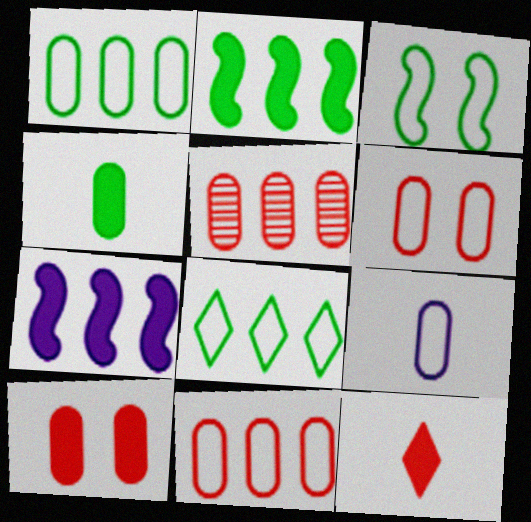[[1, 6, 9], 
[5, 7, 8]]